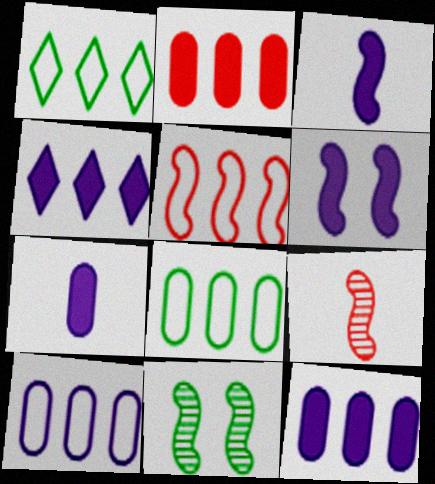[[1, 5, 10], 
[3, 5, 11], 
[4, 6, 7]]